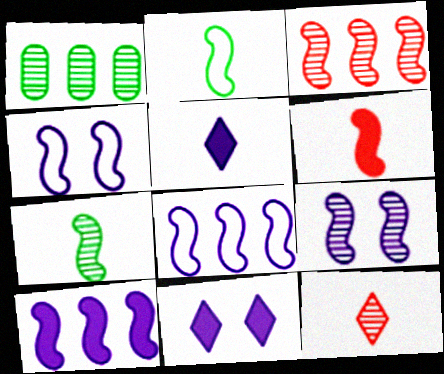[[1, 9, 12], 
[3, 7, 9]]